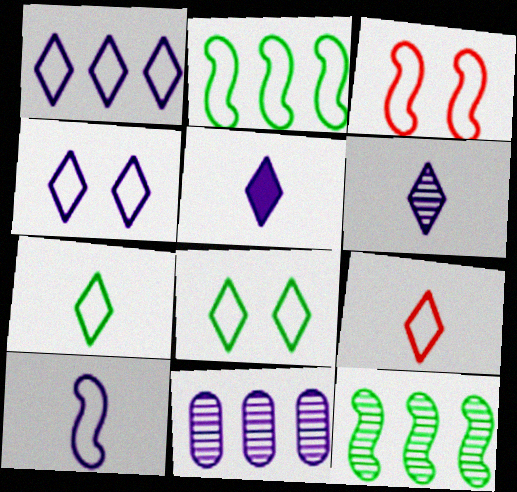[[1, 8, 9], 
[2, 3, 10]]